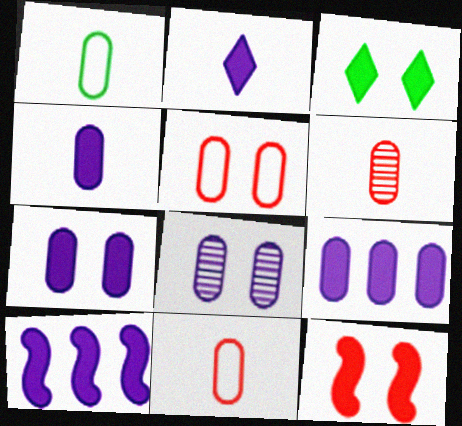[[1, 4, 6], 
[2, 7, 10], 
[3, 7, 12], 
[4, 7, 9]]